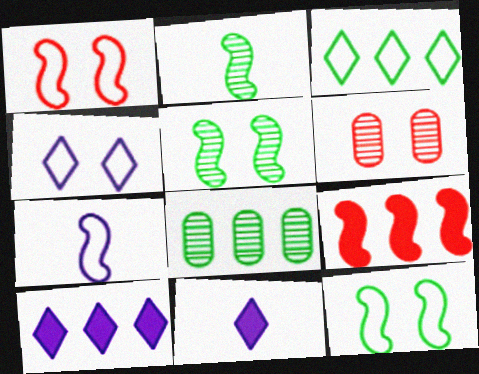[[1, 8, 11], 
[5, 7, 9]]